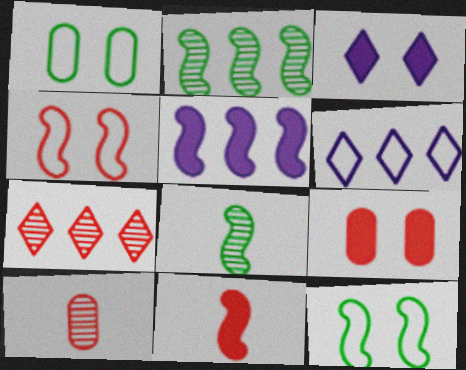[[4, 5, 8], 
[6, 8, 9]]